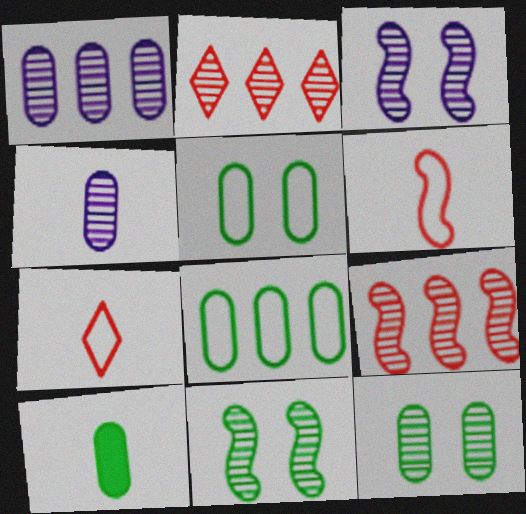[[2, 4, 11], 
[8, 10, 12]]